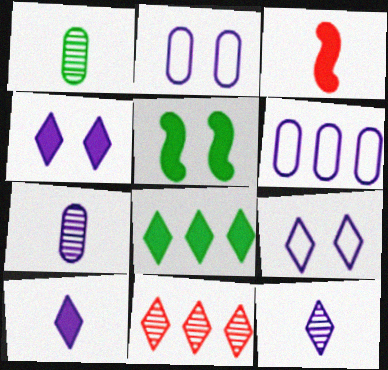[]